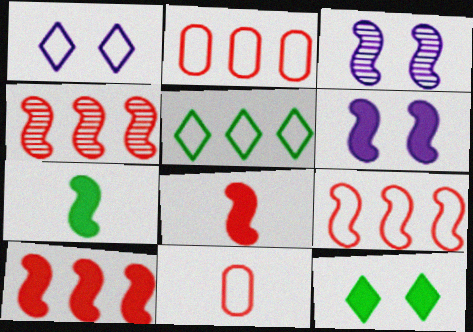[[3, 7, 9], 
[4, 9, 10], 
[6, 7, 10]]